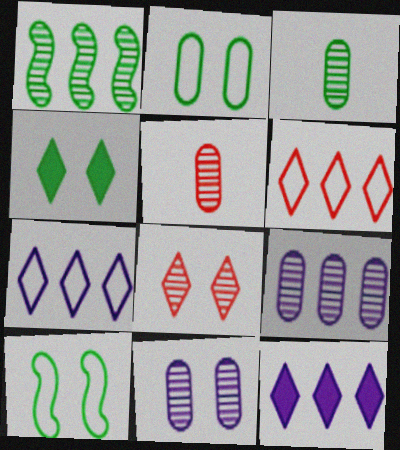[[5, 10, 12]]